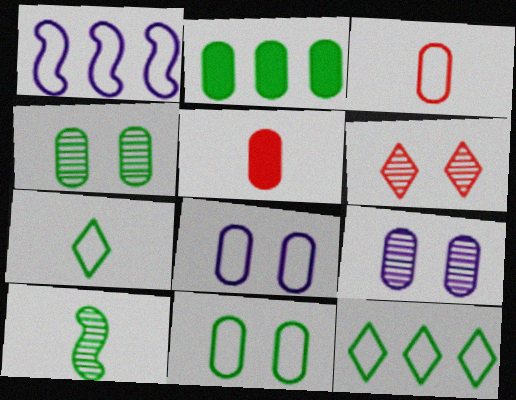[[2, 3, 9]]